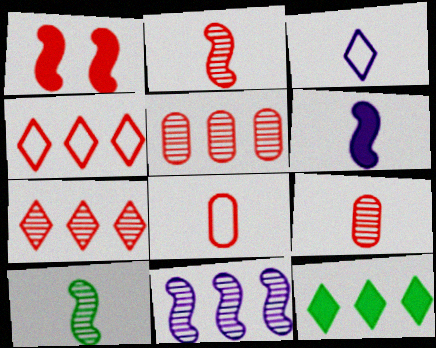[[1, 4, 9], 
[1, 7, 8]]